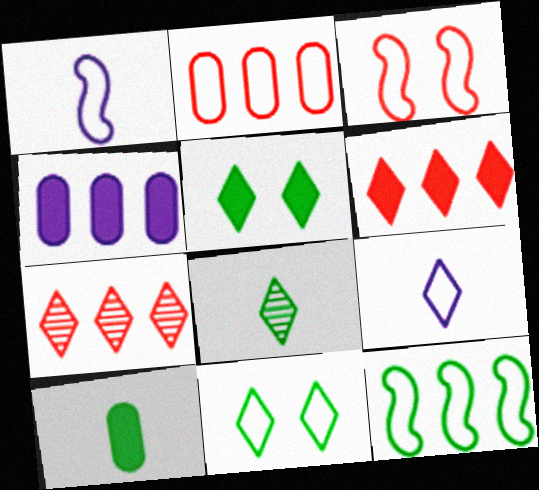[[1, 2, 11], 
[1, 3, 12], 
[3, 4, 8], 
[4, 7, 12], 
[5, 7, 9]]